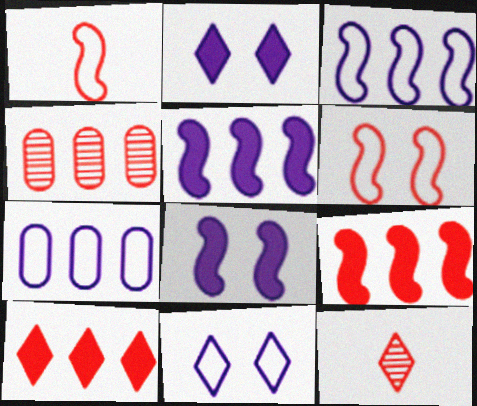[]